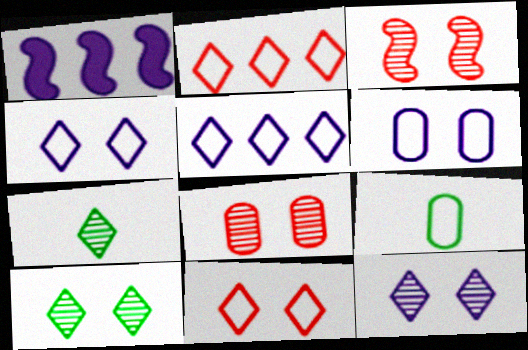[]